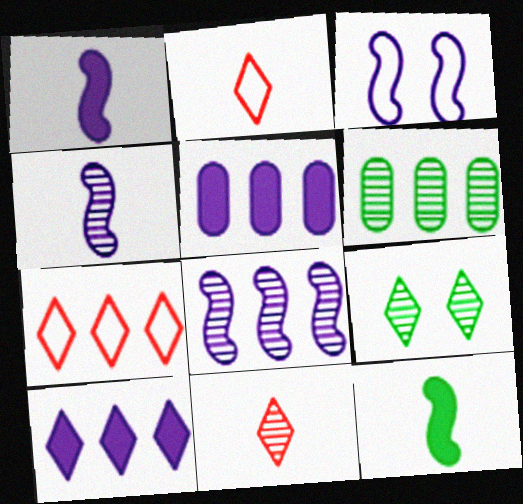[[1, 3, 8], 
[2, 9, 10]]